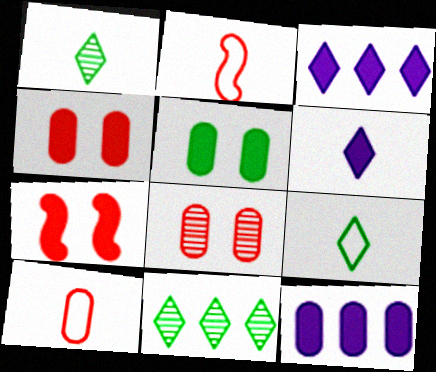[]